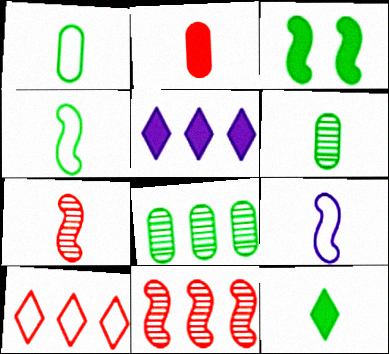[[2, 3, 5], 
[3, 9, 11], 
[4, 6, 12]]